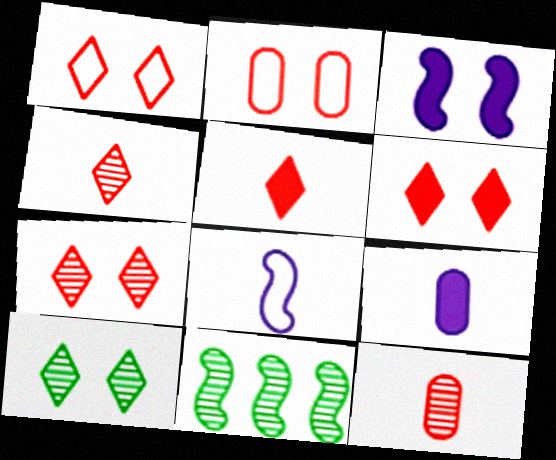[[1, 6, 7], 
[1, 9, 11], 
[2, 3, 10]]